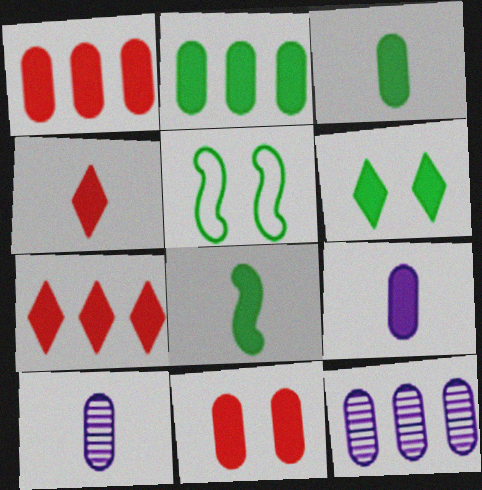[[2, 6, 8], 
[2, 9, 11], 
[4, 5, 12], 
[4, 8, 9], 
[5, 7, 10]]